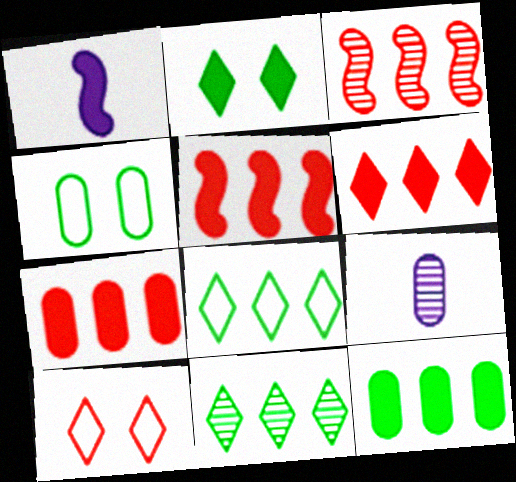[[1, 2, 7], 
[4, 7, 9], 
[5, 6, 7]]